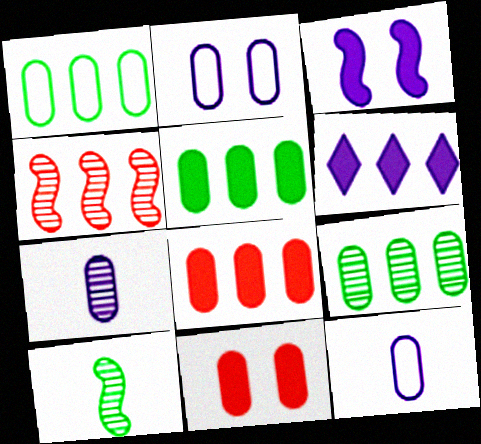[[1, 4, 6], 
[1, 5, 9], 
[1, 7, 11], 
[9, 11, 12]]